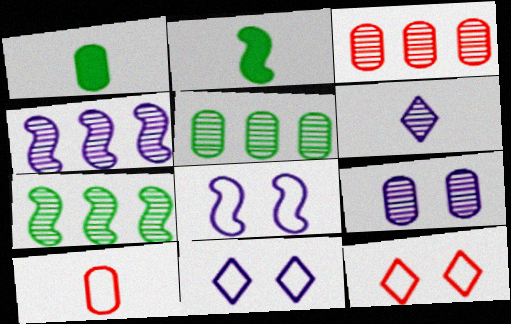[[1, 4, 12], 
[2, 3, 11], 
[2, 6, 10], 
[4, 6, 9]]